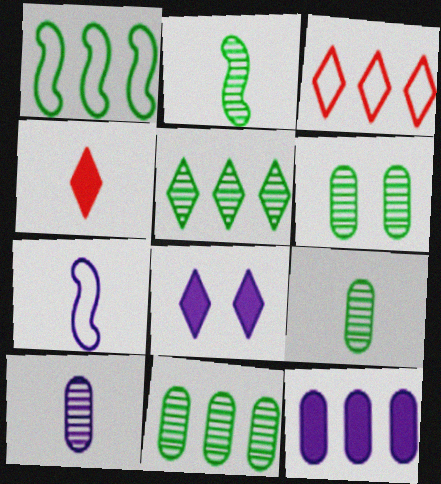[[2, 5, 6], 
[4, 7, 9], 
[6, 9, 11]]